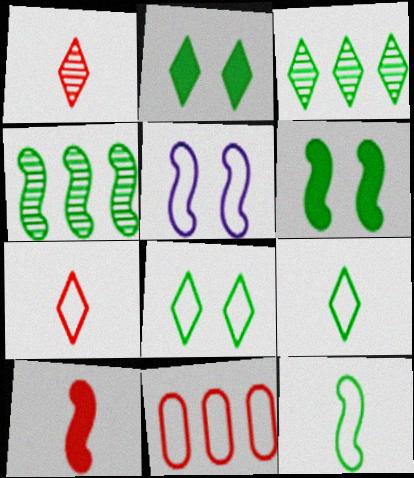[[2, 3, 9], 
[4, 5, 10], 
[4, 6, 12], 
[5, 9, 11]]